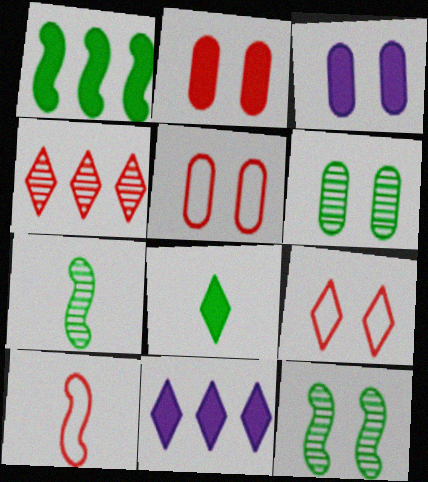[[2, 4, 10], 
[3, 5, 6], 
[3, 9, 12], 
[5, 7, 11], 
[6, 10, 11]]